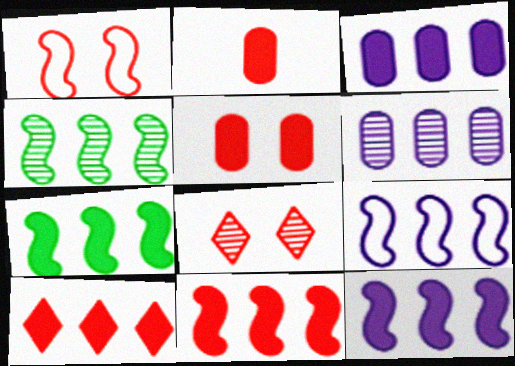[[1, 5, 8], 
[3, 7, 10], 
[4, 9, 11], 
[7, 11, 12]]